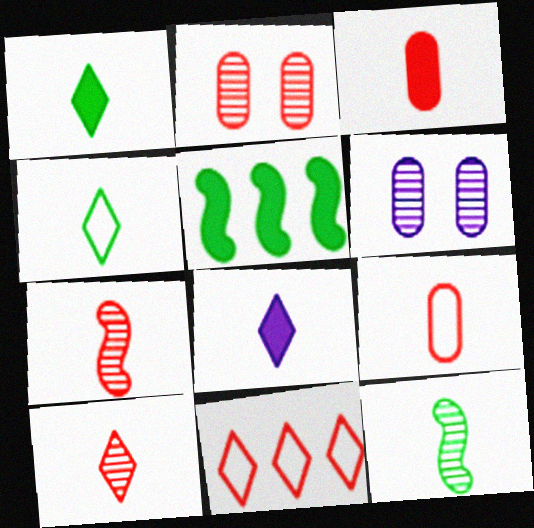[[4, 8, 10], 
[8, 9, 12]]